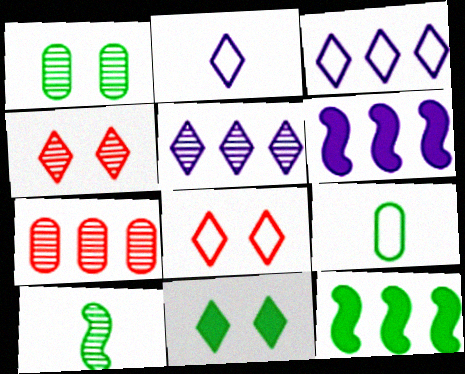[[3, 7, 12], 
[4, 6, 9]]